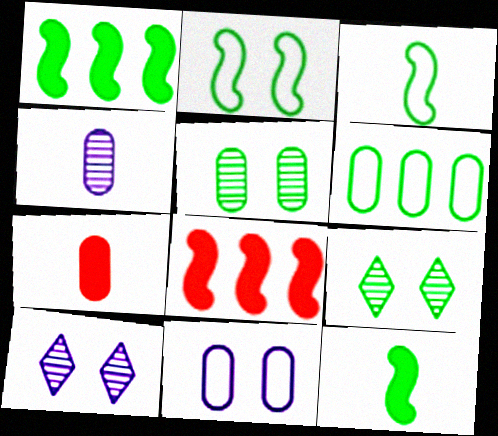[[6, 9, 12]]